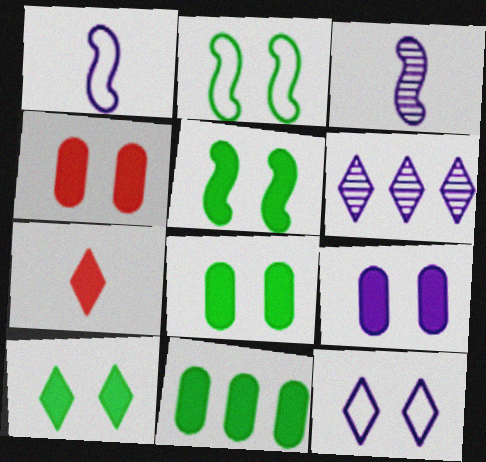[[1, 6, 9], 
[4, 8, 9], 
[5, 8, 10]]